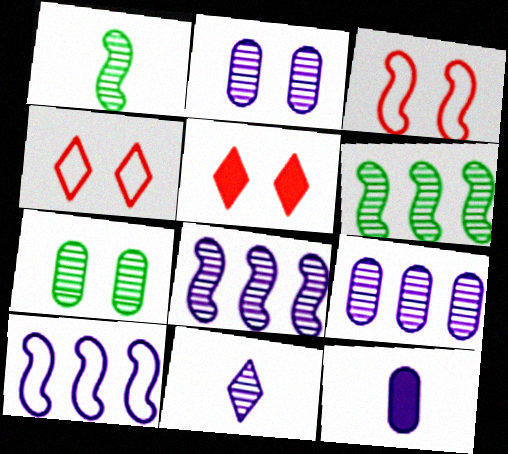[[2, 8, 11], 
[4, 6, 12]]